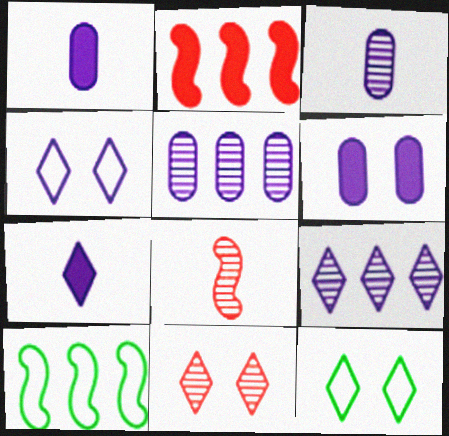[[1, 10, 11], 
[2, 3, 12], 
[4, 7, 9]]